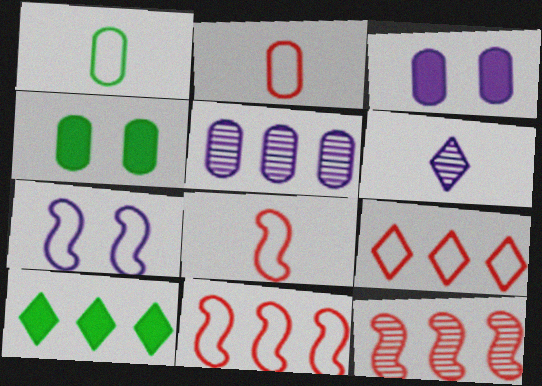[[1, 7, 9], 
[2, 4, 5], 
[4, 6, 11], 
[5, 10, 11]]